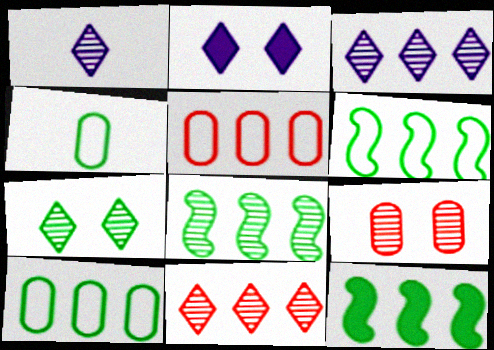[[1, 7, 11], 
[1, 8, 9], 
[3, 5, 12], 
[4, 7, 12], 
[6, 8, 12]]